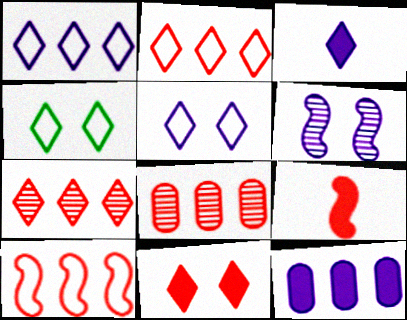[[3, 4, 7]]